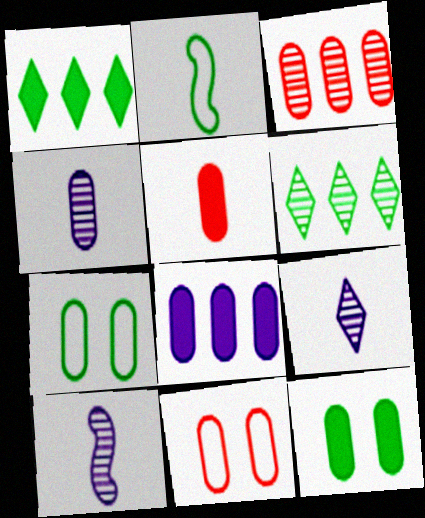[[1, 10, 11], 
[2, 5, 9], 
[2, 6, 12], 
[3, 5, 11], 
[4, 9, 10], 
[5, 8, 12]]